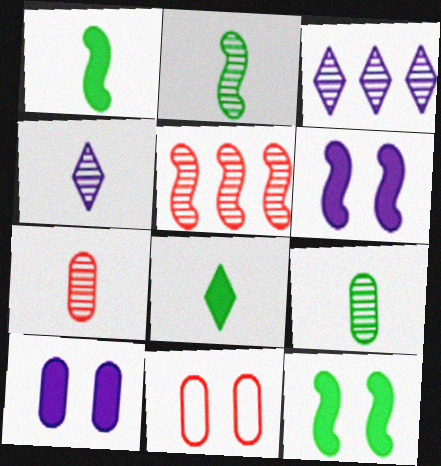[[1, 3, 11], 
[2, 4, 7]]